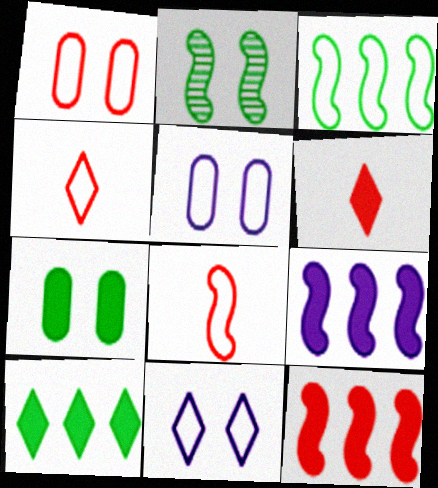[[2, 8, 9], 
[3, 4, 5], 
[6, 7, 9]]